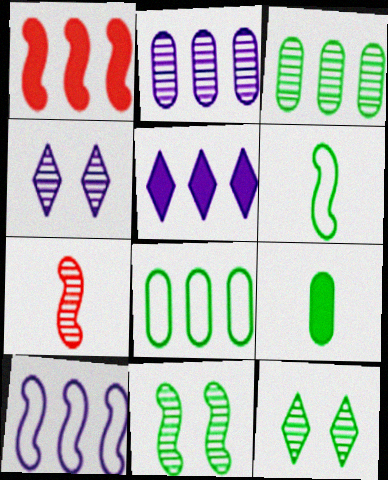[[2, 5, 10], 
[2, 7, 12], 
[3, 4, 7]]